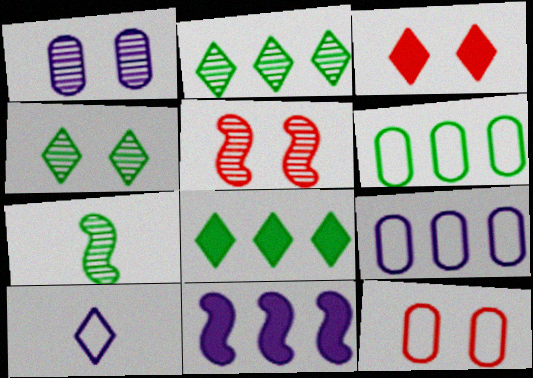[[1, 4, 5], 
[1, 10, 11], 
[2, 3, 10], 
[3, 5, 12], 
[3, 7, 9]]